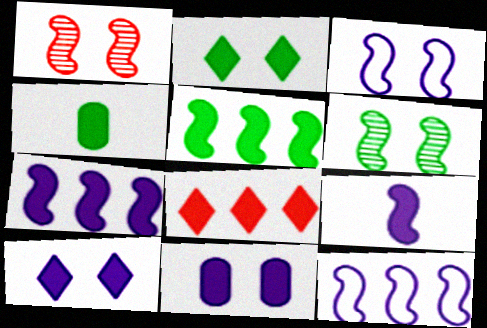[[2, 4, 5]]